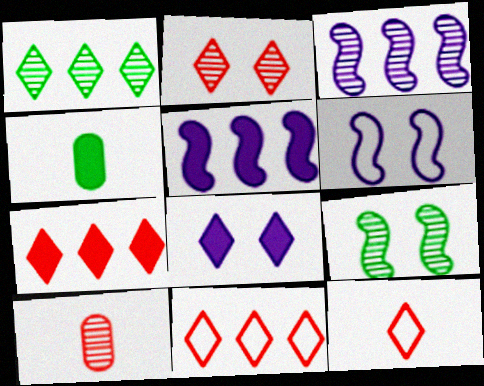[[1, 8, 12], 
[2, 7, 12]]